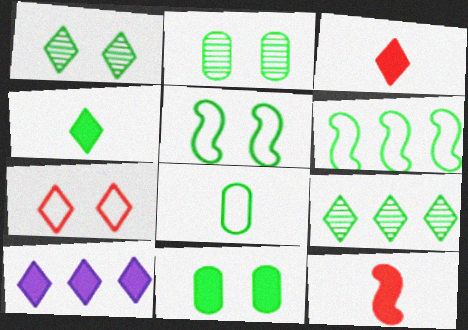[[1, 5, 11], 
[2, 4, 6], 
[10, 11, 12]]